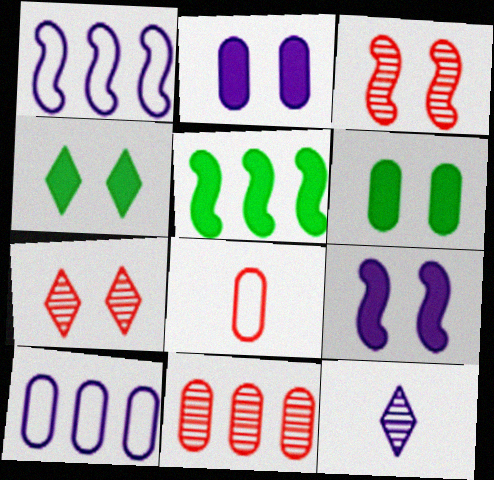[[1, 2, 12], 
[9, 10, 12]]